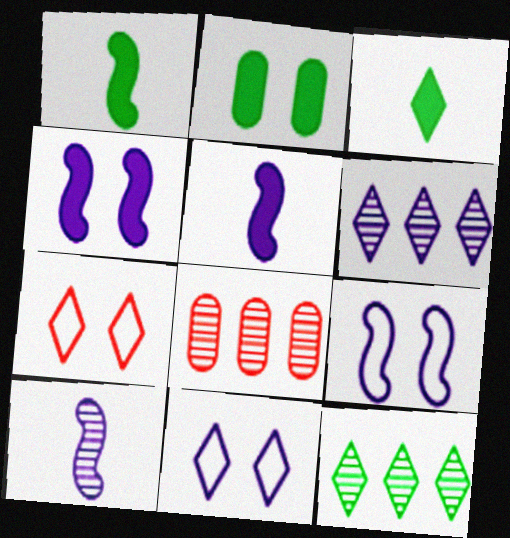[[1, 8, 11], 
[3, 6, 7], 
[3, 8, 9]]